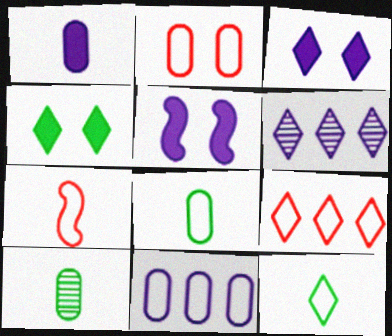[[2, 7, 9], 
[2, 8, 11], 
[5, 9, 10]]